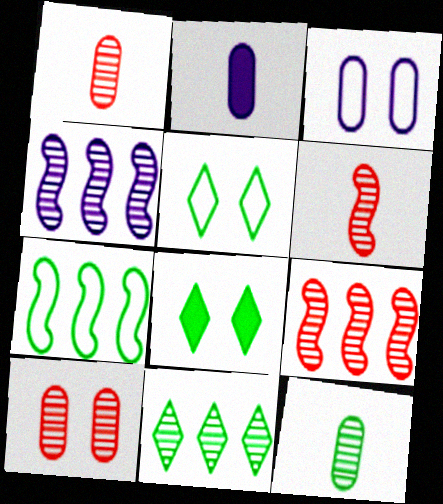[[2, 5, 9], 
[7, 8, 12]]